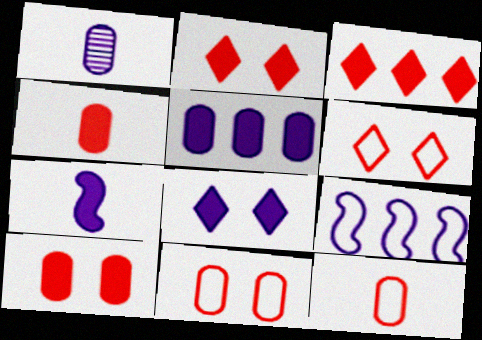[[1, 8, 9], 
[5, 7, 8]]